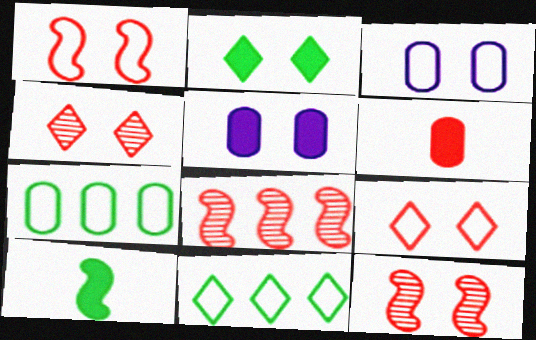[[2, 3, 12], 
[6, 8, 9]]